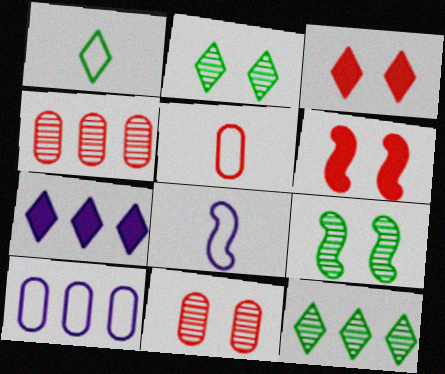[[1, 5, 8], 
[5, 7, 9]]